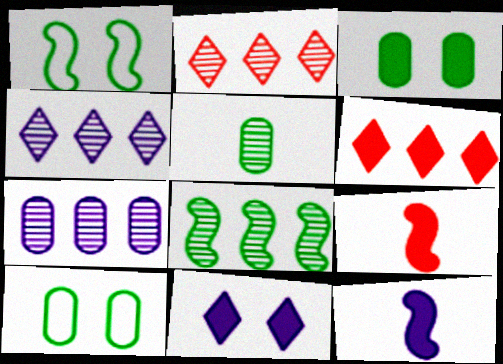[[2, 7, 8], 
[2, 10, 12], 
[3, 6, 12], 
[4, 9, 10]]